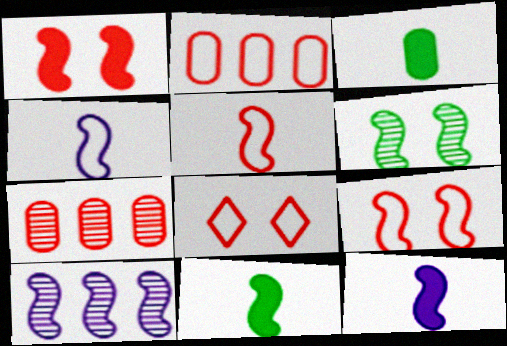[[2, 5, 8], 
[3, 8, 10], 
[9, 10, 11]]